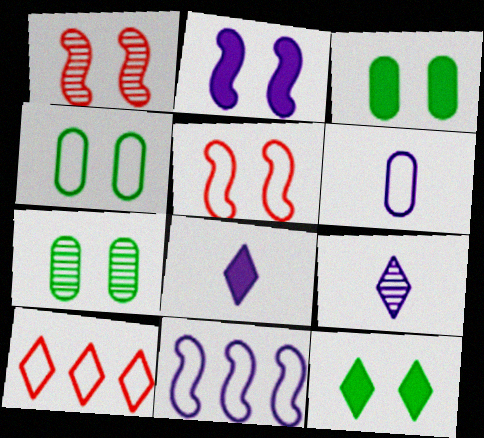[[3, 4, 7], 
[9, 10, 12]]